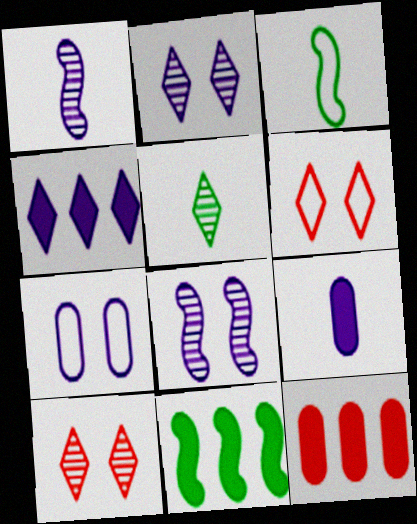[[1, 4, 7], 
[2, 3, 12], 
[4, 5, 6], 
[4, 11, 12]]